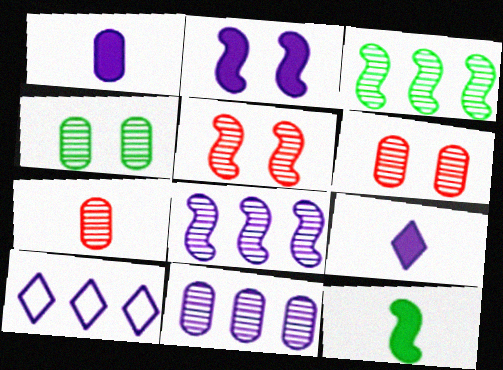[[4, 7, 11], 
[6, 10, 12]]